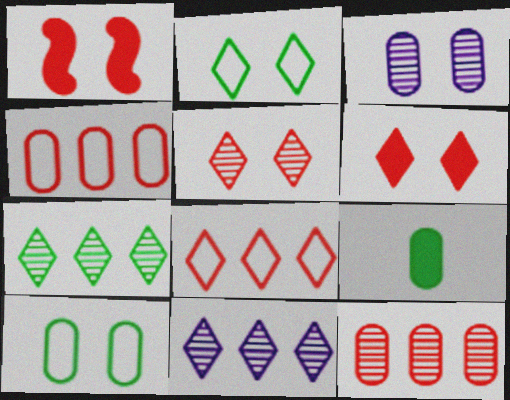[[1, 2, 3], 
[3, 4, 9]]